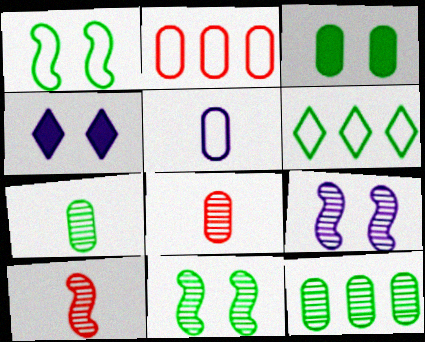[]